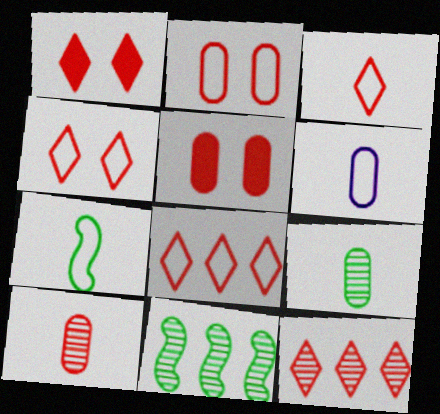[[1, 3, 12], 
[1, 6, 11], 
[3, 4, 8], 
[3, 6, 7]]